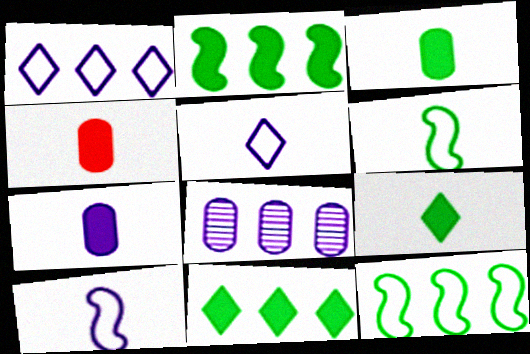[[3, 4, 7]]